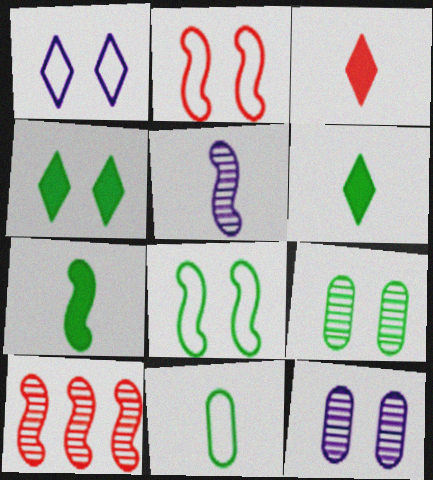[[2, 4, 12], 
[3, 5, 11], 
[4, 8, 9]]